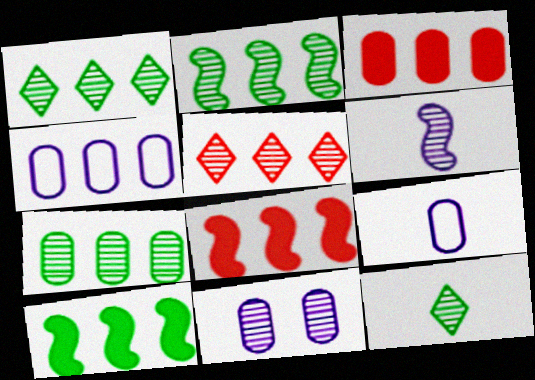[[1, 2, 7], 
[1, 4, 8], 
[3, 4, 7], 
[4, 5, 10]]